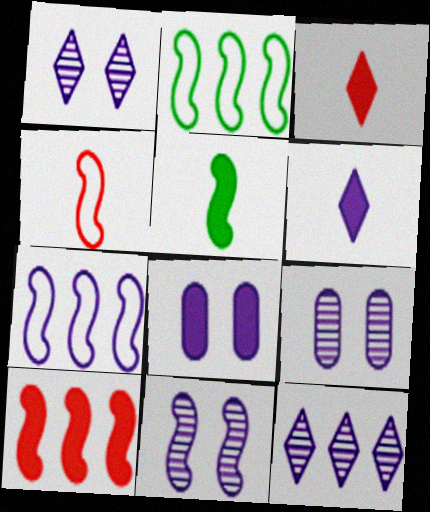[[1, 9, 11], 
[2, 3, 9], 
[6, 7, 9]]